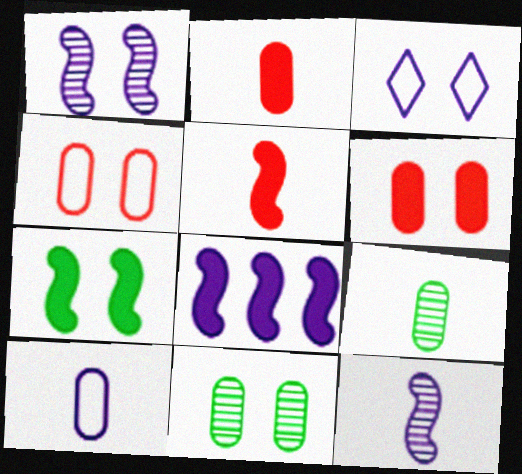[[2, 9, 10], 
[5, 7, 8]]